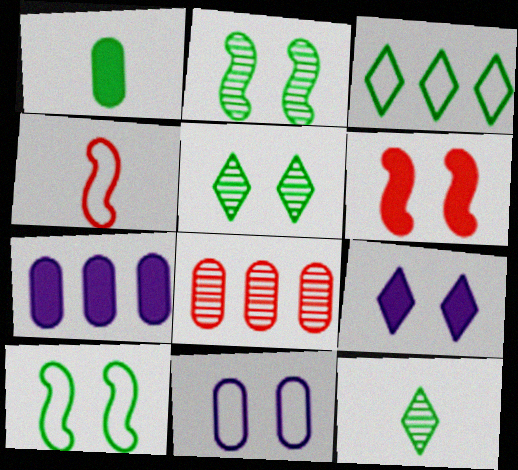[[1, 2, 3], 
[1, 8, 11], 
[3, 4, 11], 
[4, 5, 7], 
[5, 6, 11]]